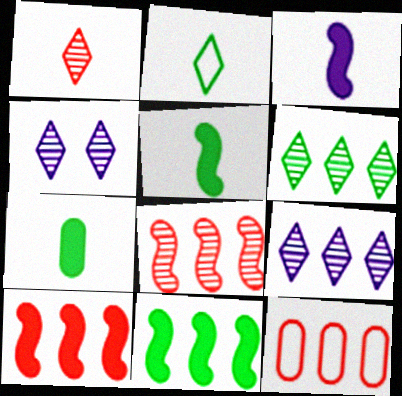[[1, 4, 6], 
[4, 5, 12], 
[9, 11, 12]]